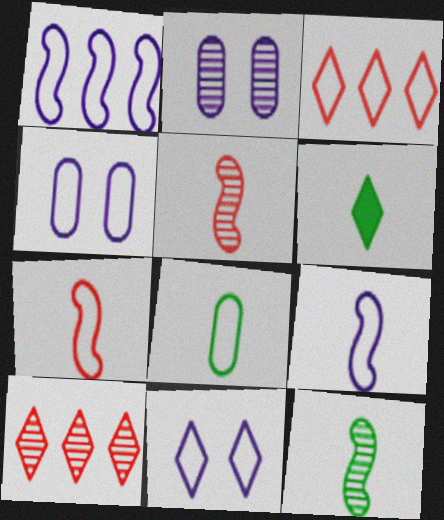[[2, 10, 12], 
[6, 8, 12], 
[6, 10, 11]]